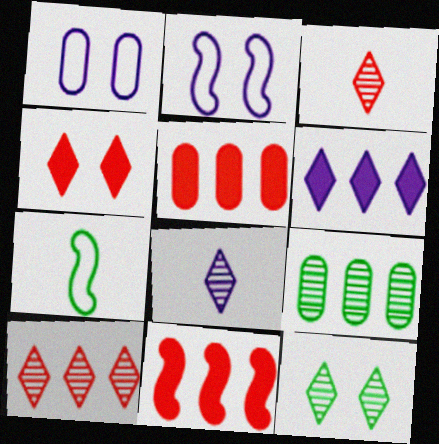[[8, 10, 12]]